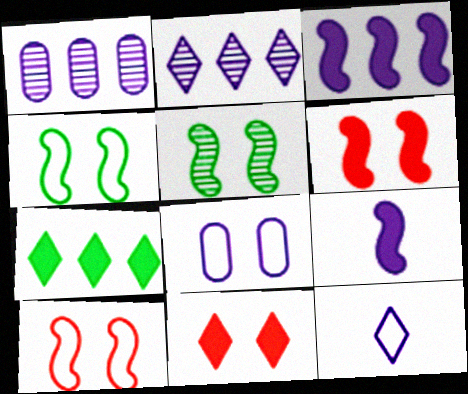[[2, 8, 9], 
[5, 8, 11]]